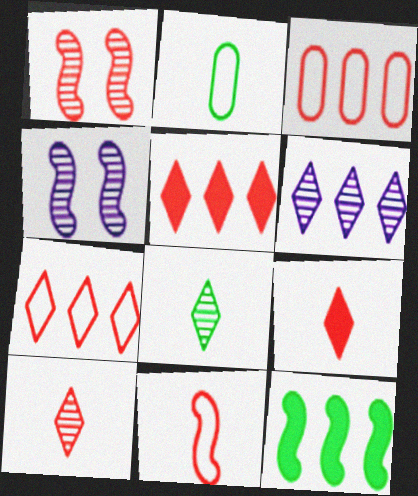[[1, 3, 9], 
[2, 4, 5], 
[3, 6, 12], 
[4, 11, 12]]